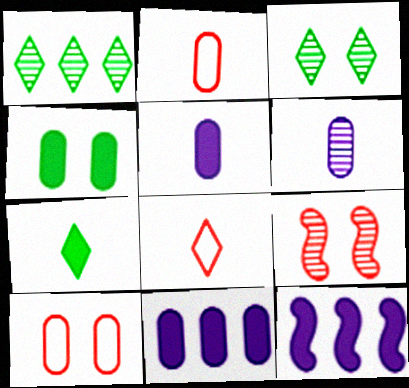[[1, 6, 9], 
[2, 3, 12]]